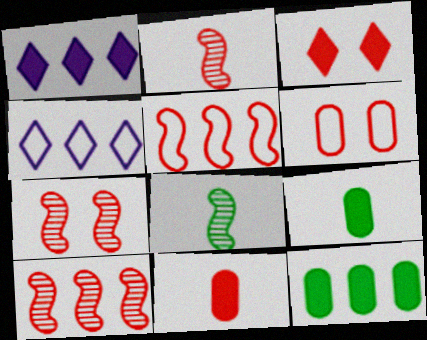[[1, 6, 8], 
[2, 7, 10], 
[3, 6, 7], 
[4, 7, 9], 
[4, 10, 12]]